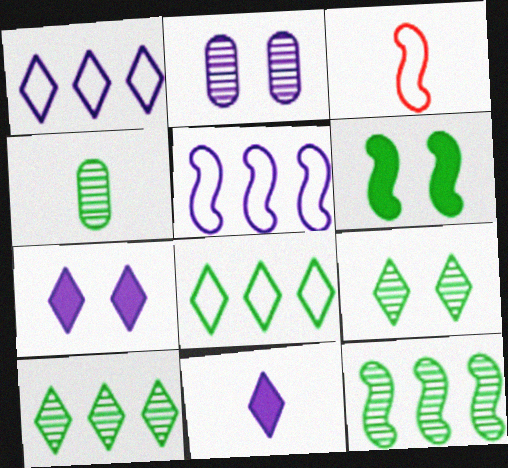[[2, 5, 11], 
[3, 4, 11], 
[4, 6, 8], 
[4, 9, 12]]